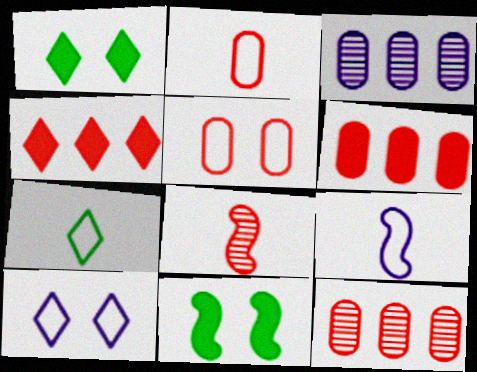[[1, 9, 12], 
[2, 7, 9], 
[4, 5, 8]]